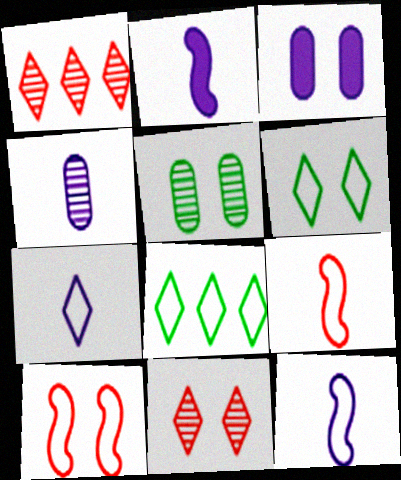[[2, 4, 7]]